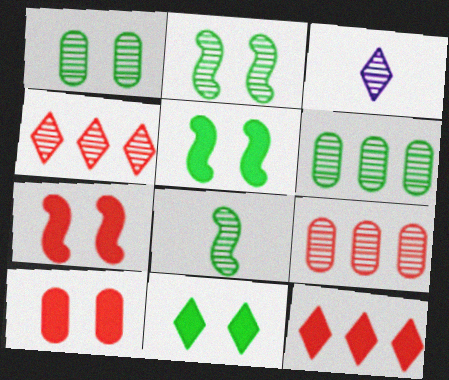[[2, 3, 9]]